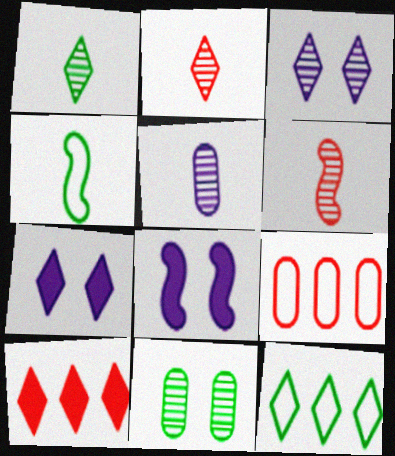[[1, 5, 6], 
[1, 8, 9], 
[2, 7, 12]]